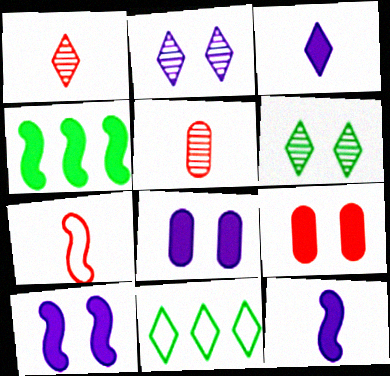[[3, 4, 9], 
[5, 10, 11]]